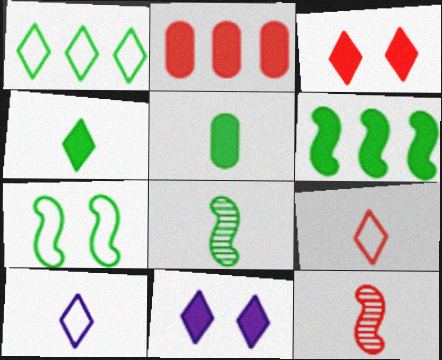[[5, 10, 12], 
[6, 7, 8]]